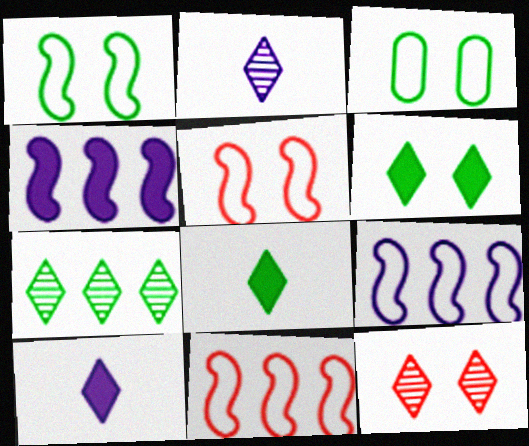[[2, 7, 12]]